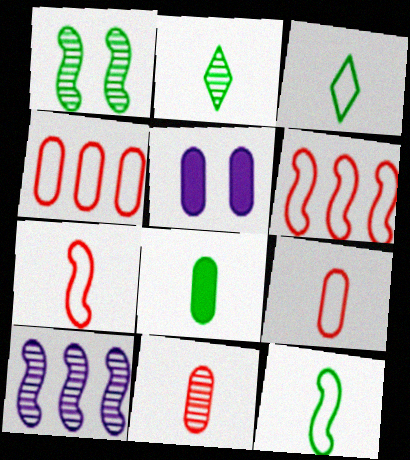[[2, 5, 6], 
[2, 8, 12]]